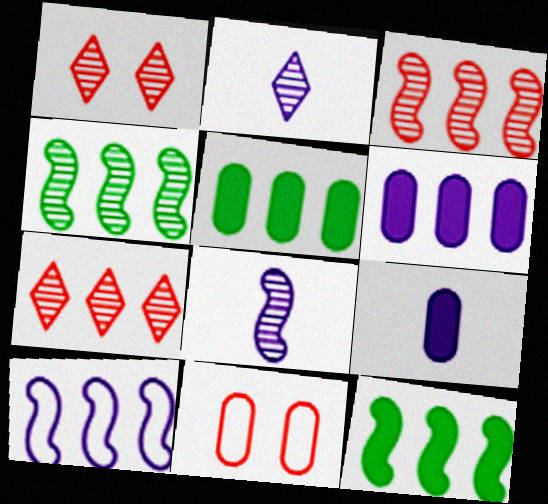[[2, 11, 12], 
[3, 10, 12], 
[5, 7, 10]]